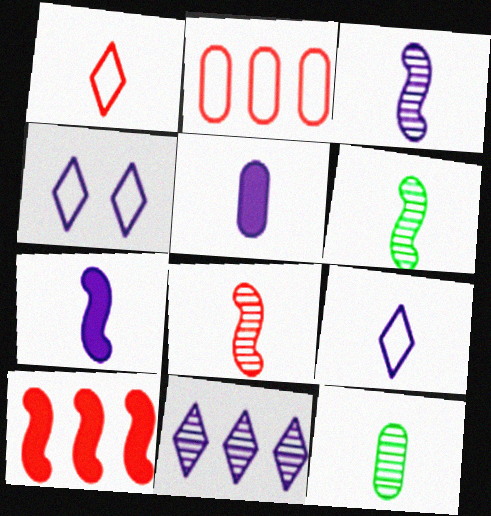[[1, 5, 6], 
[1, 7, 12], 
[3, 5, 9], 
[3, 6, 8], 
[4, 10, 12]]